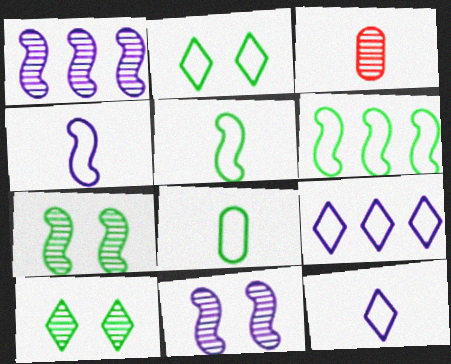[[1, 3, 10], 
[2, 6, 8]]